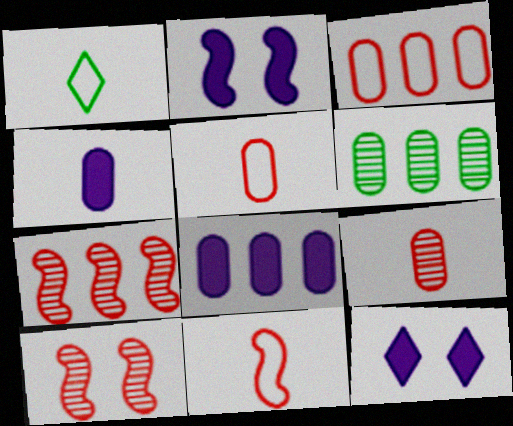[[1, 8, 10], 
[3, 6, 8], 
[6, 11, 12]]